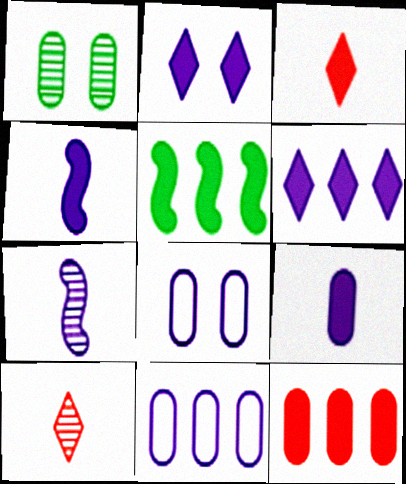[[2, 7, 11], 
[5, 6, 12], 
[5, 8, 10], 
[6, 7, 8]]